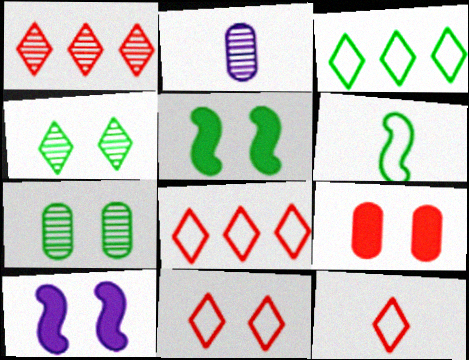[[2, 5, 8], 
[7, 10, 11], 
[8, 11, 12]]